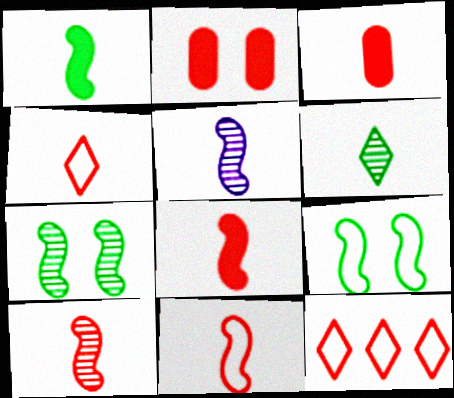[[1, 5, 11], 
[2, 10, 12], 
[3, 4, 10], 
[8, 10, 11]]